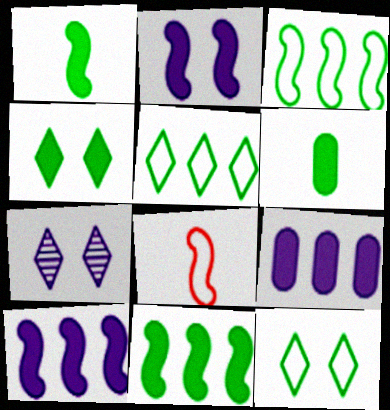[[4, 6, 11]]